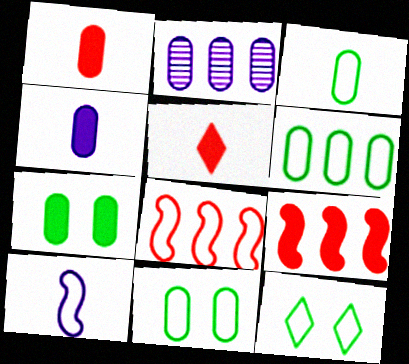[[1, 2, 11], 
[3, 6, 11]]